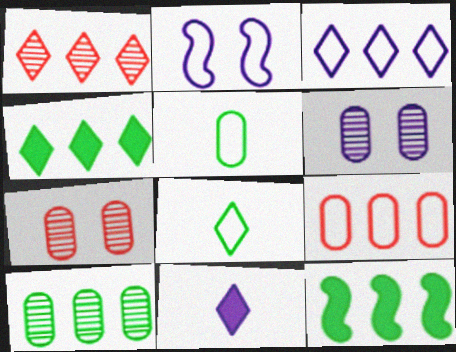[[1, 3, 4], 
[2, 8, 9]]